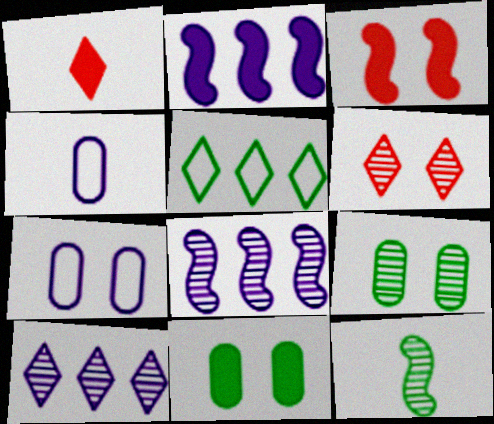[[1, 2, 11], 
[1, 4, 12], 
[5, 11, 12]]